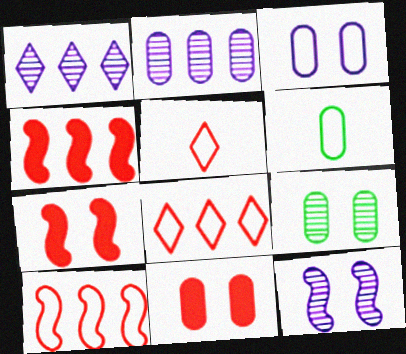[[1, 6, 7], 
[2, 6, 11], 
[3, 9, 11]]